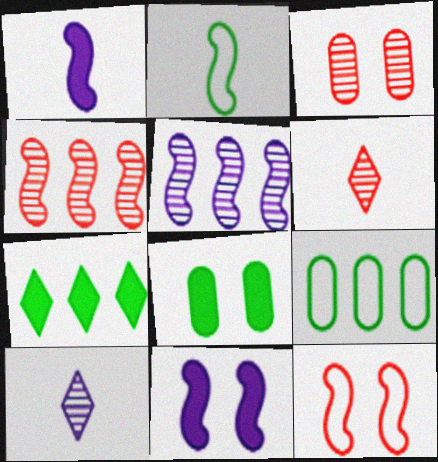[[2, 4, 11], 
[3, 4, 6], 
[6, 9, 11]]